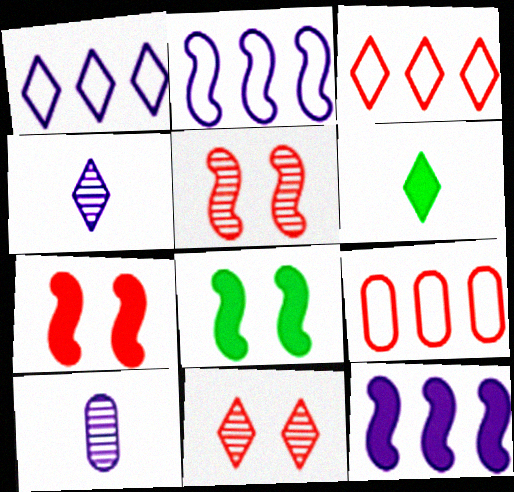[[1, 6, 11], 
[3, 8, 10], 
[4, 8, 9]]